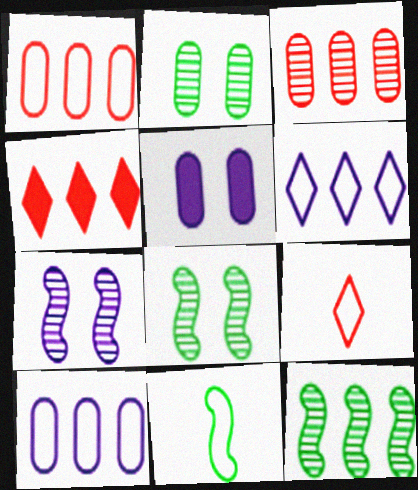[[4, 10, 12], 
[5, 9, 12]]